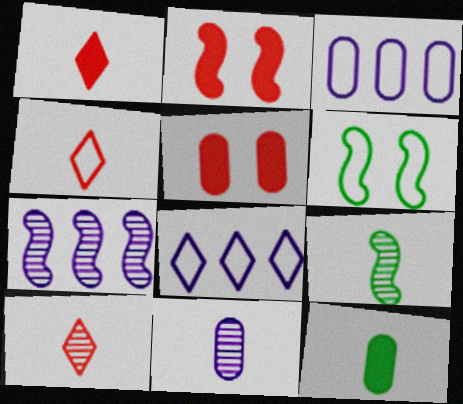[[1, 4, 10], 
[3, 4, 6], 
[5, 8, 9], 
[9, 10, 11]]